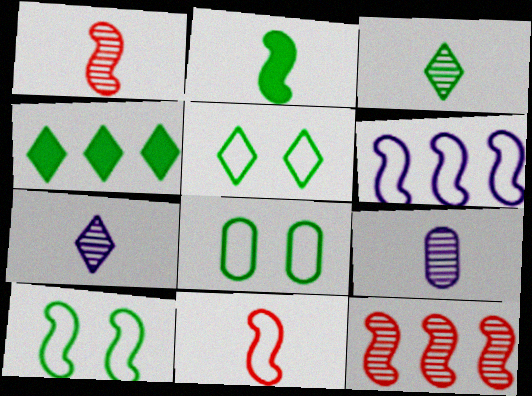[[1, 3, 9], 
[3, 4, 5], 
[5, 8, 10], 
[6, 10, 11]]